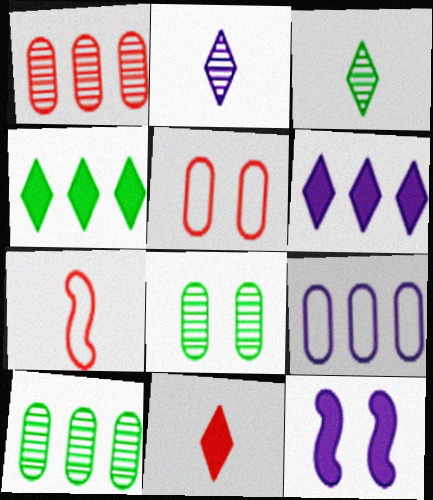[[2, 9, 12], 
[6, 7, 8]]